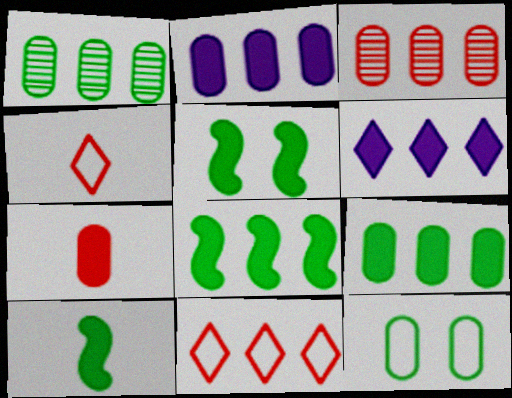[[5, 6, 7], 
[5, 8, 10]]